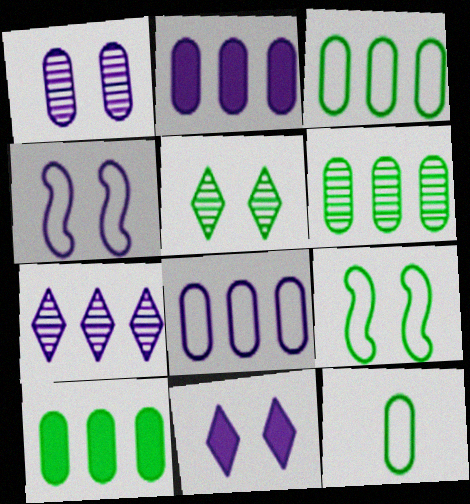[[1, 4, 11], 
[3, 6, 10]]